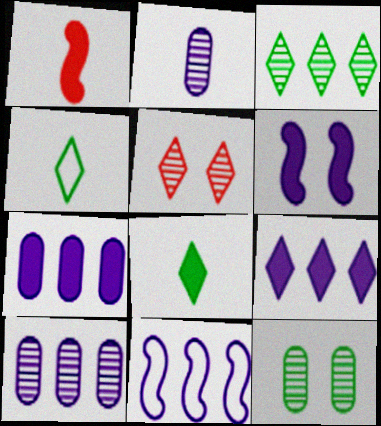[[1, 2, 4], 
[4, 5, 9], 
[9, 10, 11]]